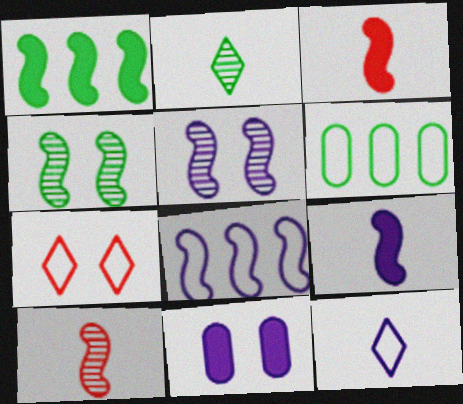[[3, 4, 8], 
[4, 7, 11], 
[5, 8, 9]]